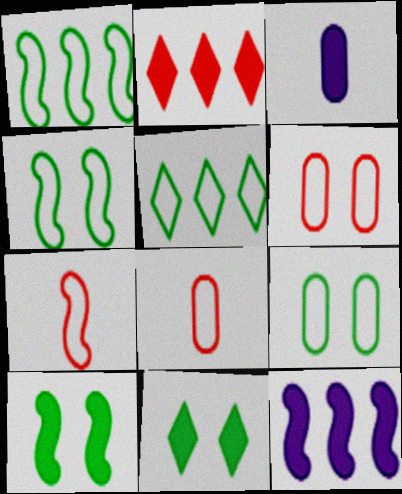[[2, 3, 10]]